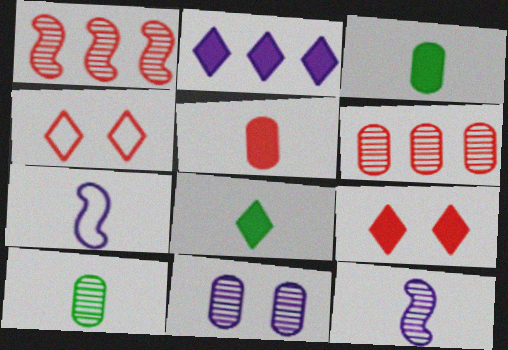[[1, 4, 5], 
[2, 7, 11], 
[2, 8, 9], 
[6, 10, 11]]